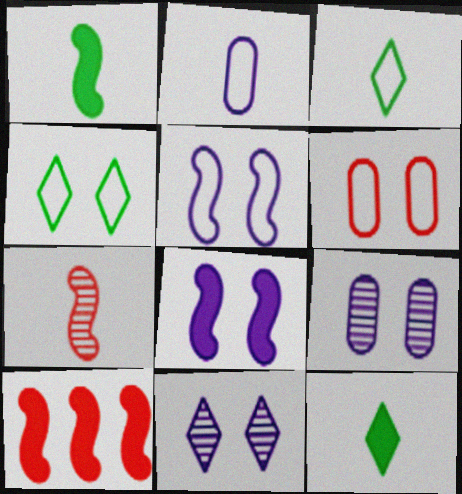[[1, 8, 10], 
[2, 7, 12], 
[3, 9, 10], 
[4, 5, 6]]